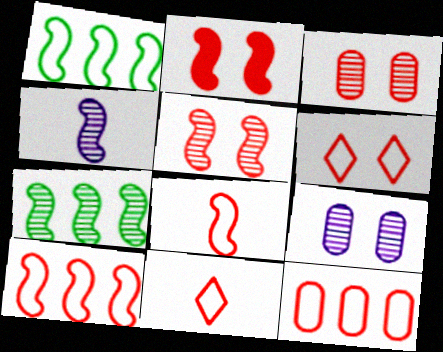[[1, 2, 4], 
[2, 3, 6], 
[4, 5, 7], 
[6, 8, 12]]